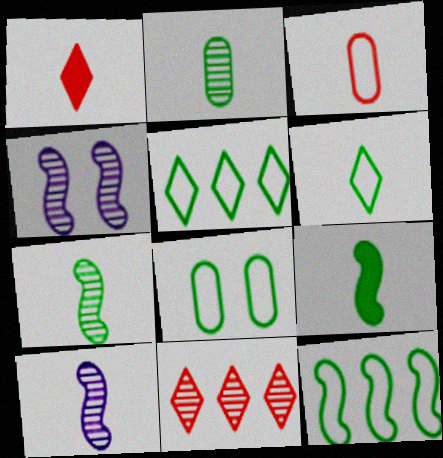[[2, 4, 11], 
[2, 6, 9], 
[6, 8, 12]]